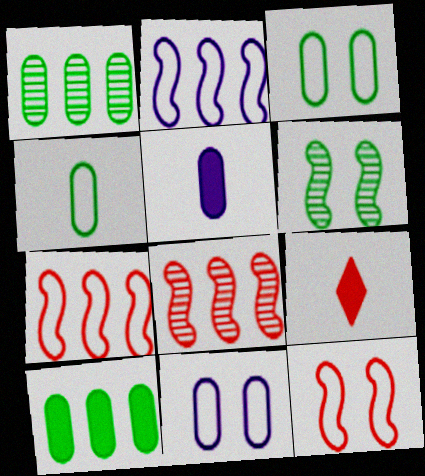[]